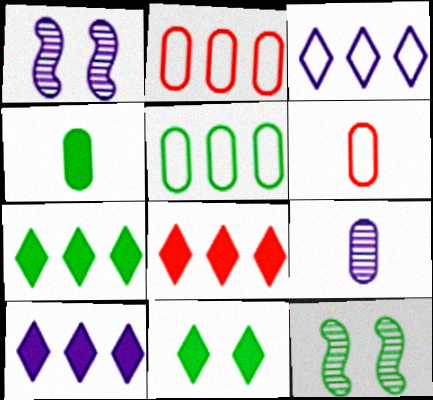[[1, 6, 7], 
[4, 6, 9], 
[6, 10, 12], 
[7, 8, 10]]